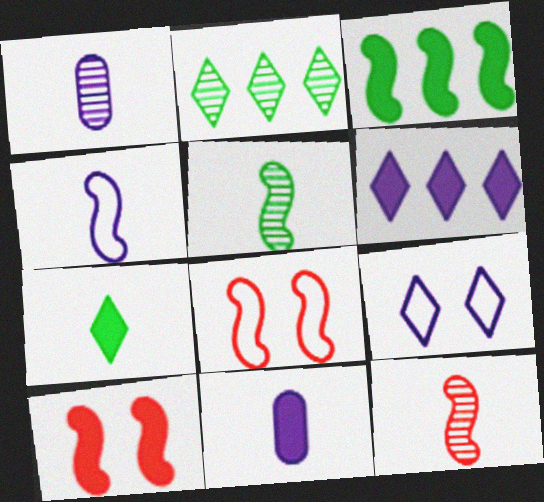[[2, 8, 11]]